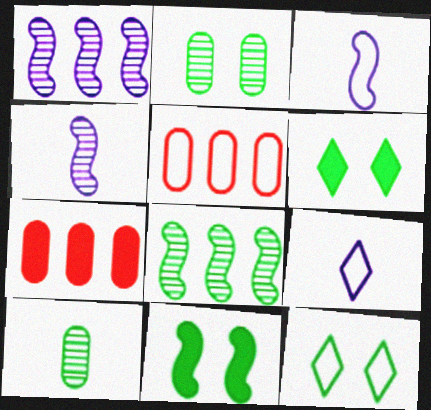[[2, 11, 12], 
[3, 5, 12], 
[4, 5, 6], 
[4, 7, 12]]